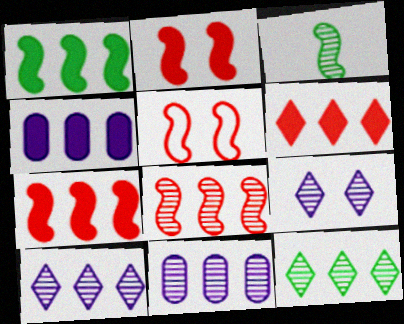[[1, 4, 6], 
[8, 11, 12]]